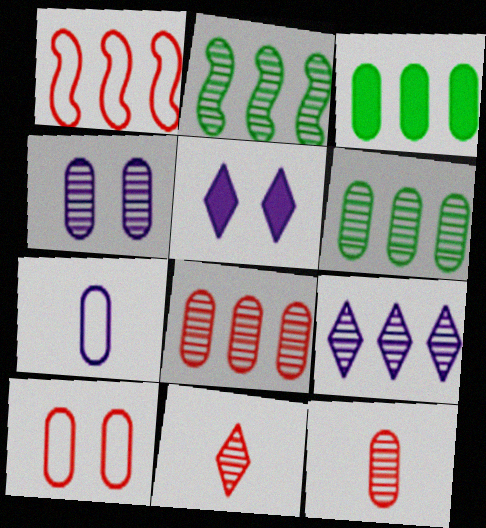[[1, 3, 9], 
[2, 4, 11], 
[2, 8, 9], 
[4, 6, 12]]